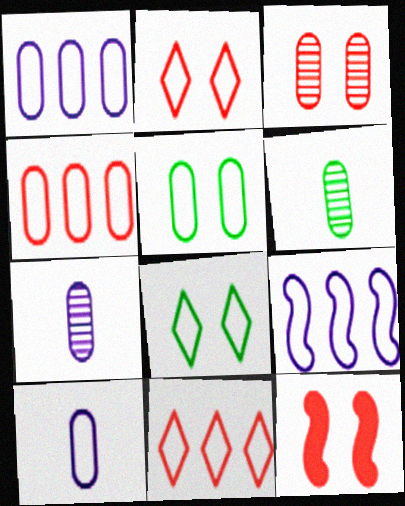[[2, 3, 12], 
[4, 5, 10]]